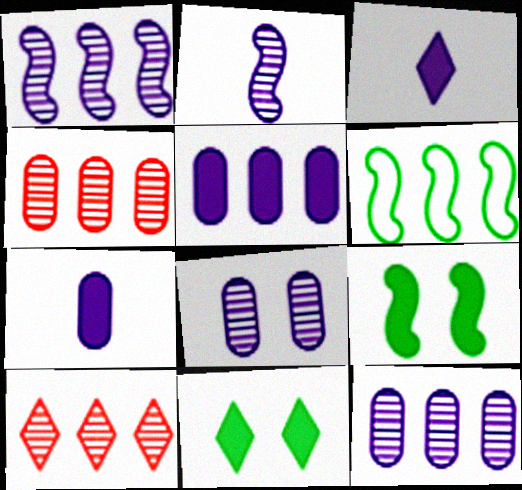[[5, 6, 10]]